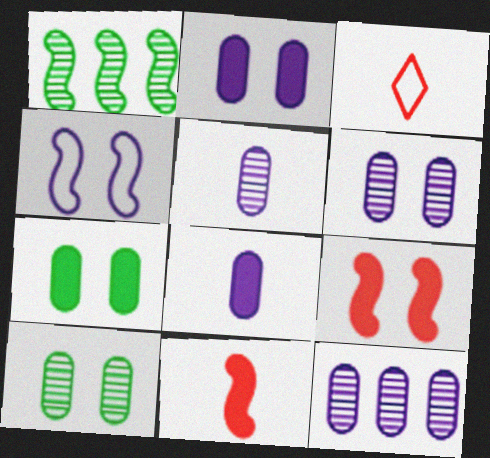[[1, 2, 3], 
[1, 4, 11], 
[5, 6, 12]]